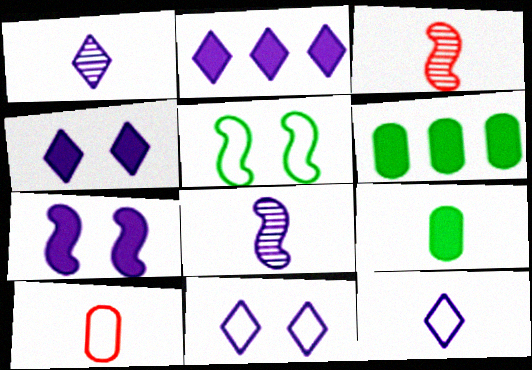[[1, 2, 11], 
[3, 6, 11], 
[3, 9, 12]]